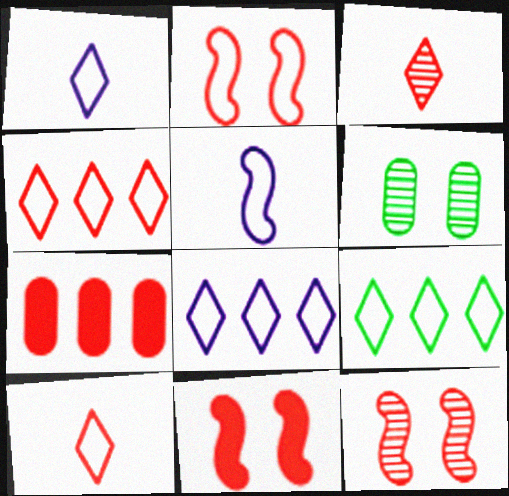[[2, 3, 7], 
[2, 11, 12], 
[4, 8, 9], 
[7, 10, 12]]